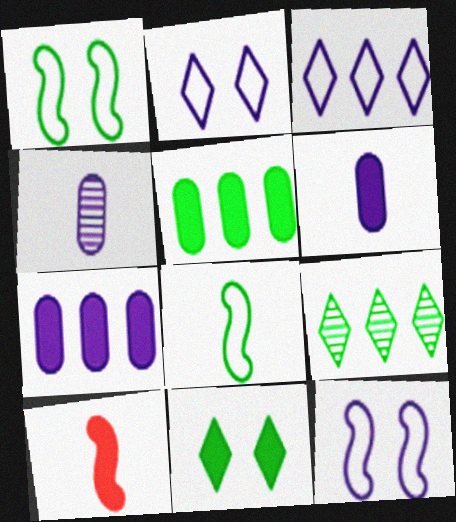[[7, 10, 11]]